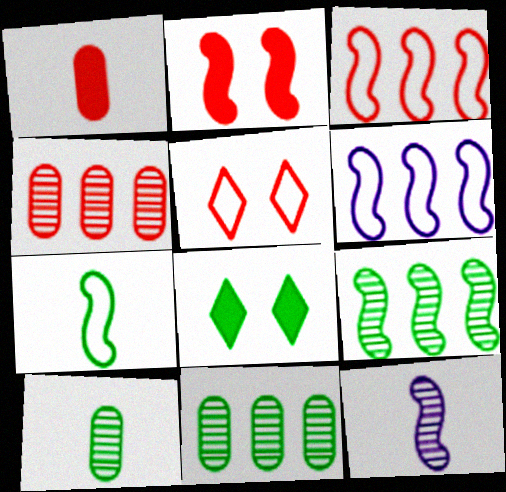[[7, 8, 11]]